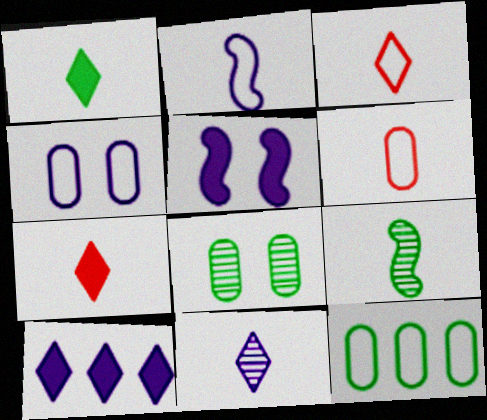[[1, 3, 11], 
[4, 6, 12]]